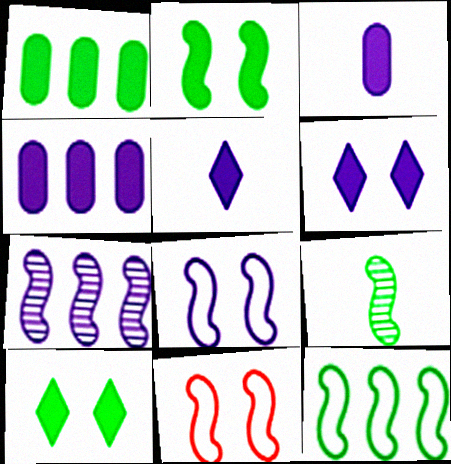[[2, 9, 12]]